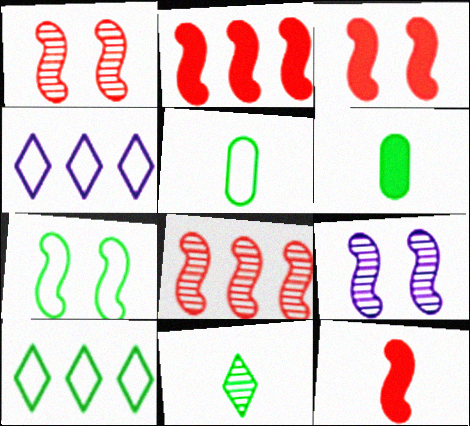[[1, 4, 6], 
[2, 3, 12], 
[3, 7, 9], 
[5, 7, 10]]